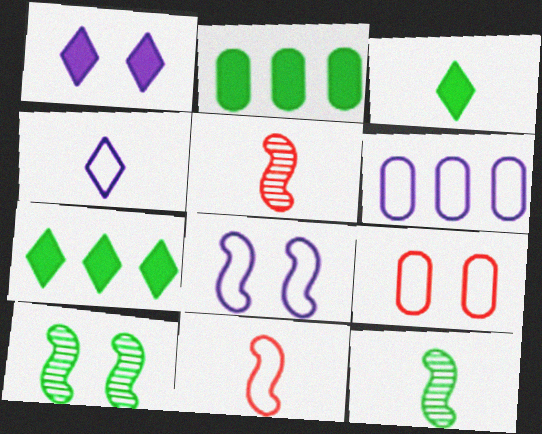[[1, 9, 10], 
[4, 6, 8]]